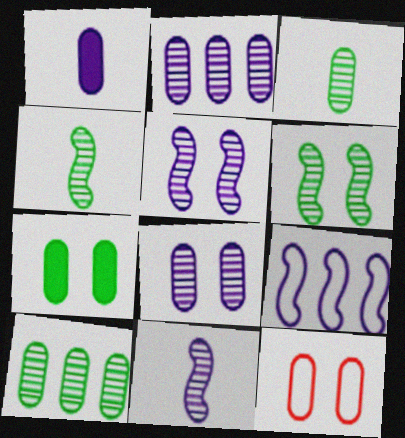[[1, 10, 12], 
[7, 8, 12]]